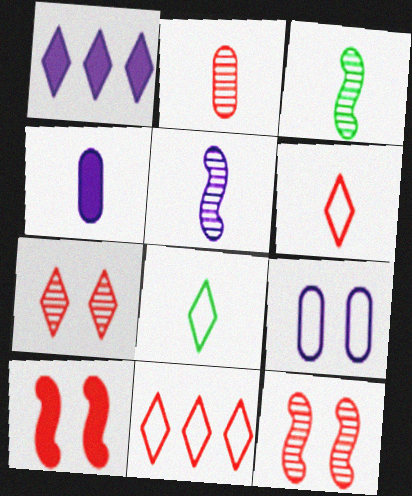[[1, 5, 9], 
[1, 7, 8], 
[2, 10, 11], 
[3, 4, 6]]